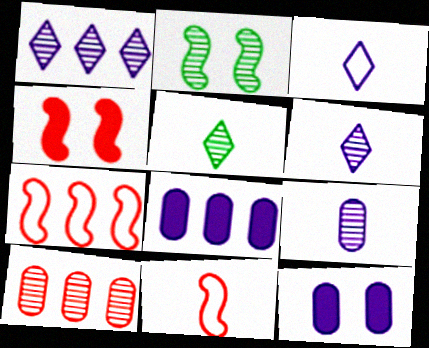[[2, 6, 10], 
[5, 7, 12]]